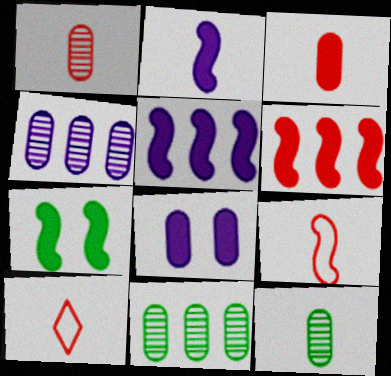[[2, 6, 7], 
[2, 10, 12], 
[4, 7, 10]]